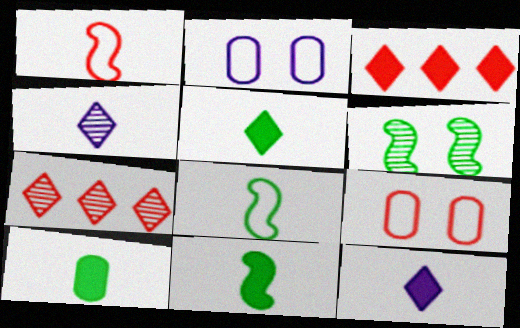[[1, 4, 10], 
[2, 7, 11], 
[5, 10, 11]]